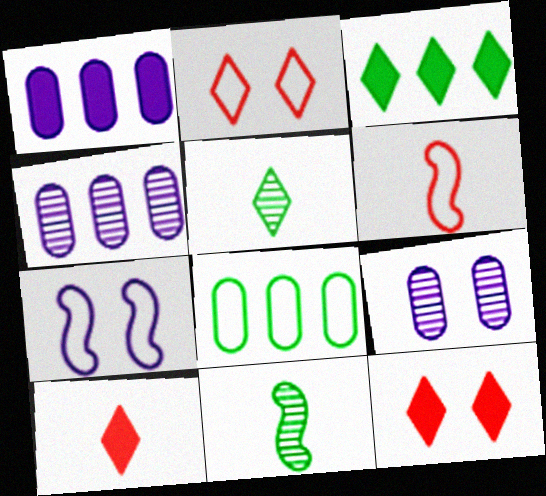[[1, 2, 11], 
[3, 6, 9]]